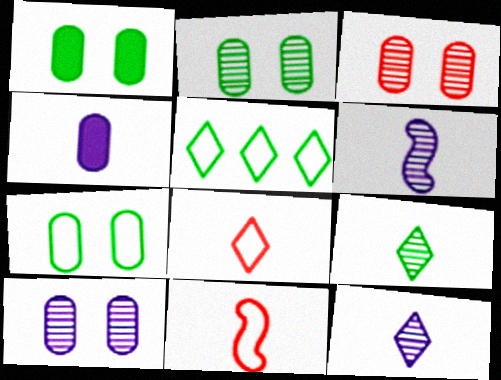[[1, 2, 7], 
[2, 3, 10], 
[4, 9, 11]]